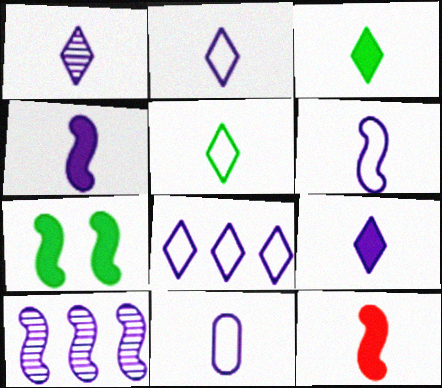[[1, 2, 9], 
[1, 4, 11], 
[2, 6, 11]]